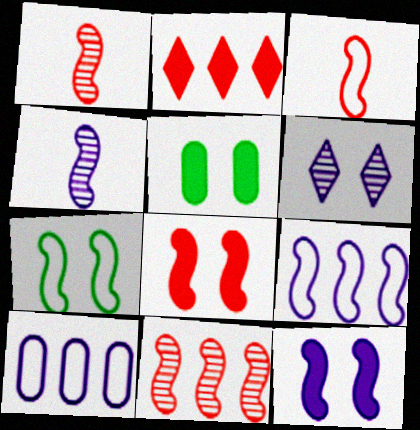[[3, 7, 9], 
[3, 8, 11], 
[4, 9, 12]]